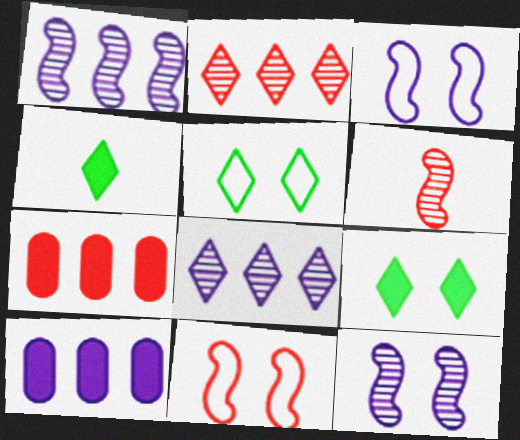[[5, 6, 10]]